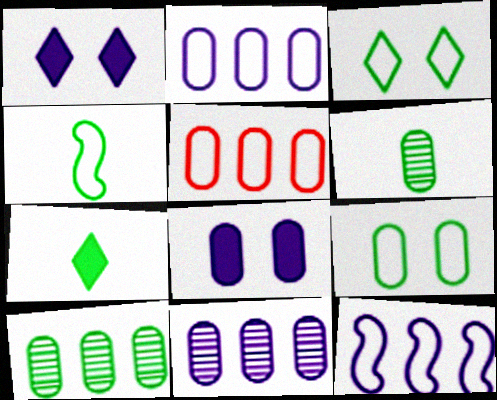[[4, 6, 7], 
[5, 6, 8]]